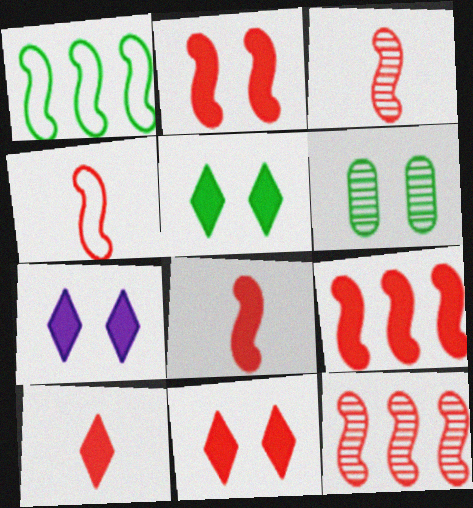[[2, 4, 12], 
[2, 8, 9], 
[3, 4, 8], 
[5, 7, 11]]